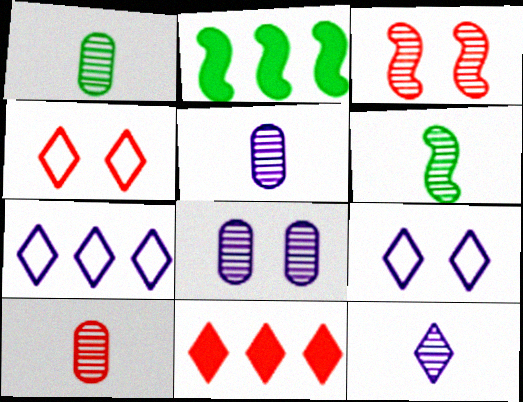[[1, 5, 10], 
[2, 4, 5], 
[2, 9, 10], 
[6, 10, 12]]